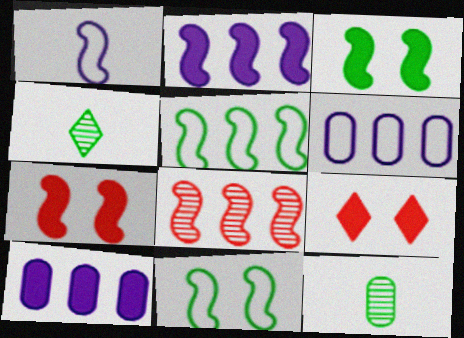[[1, 3, 8], 
[2, 5, 8], 
[4, 6, 7]]